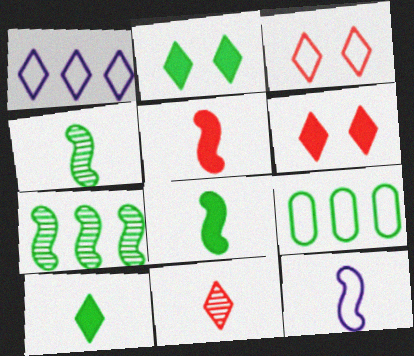[[1, 2, 11], 
[2, 4, 9], 
[3, 9, 12], 
[4, 5, 12]]